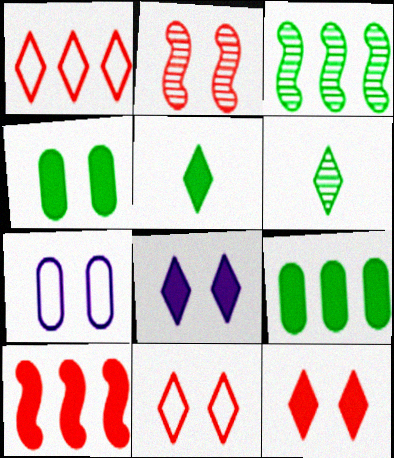[[1, 6, 8], 
[6, 7, 10]]